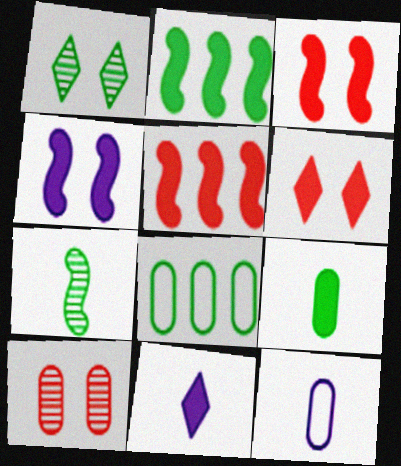[[1, 5, 12]]